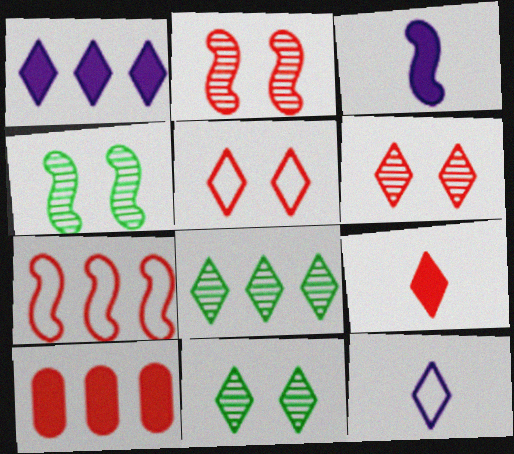[[3, 4, 7], 
[4, 10, 12]]